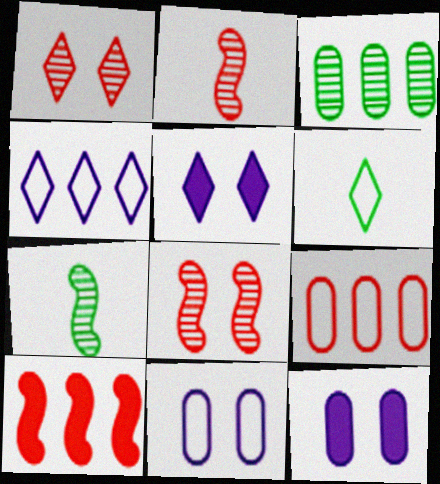[[3, 4, 10], 
[5, 7, 9]]